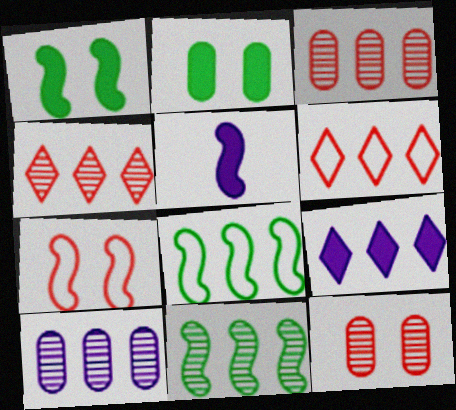[[3, 8, 9], 
[4, 10, 11], 
[5, 7, 11]]